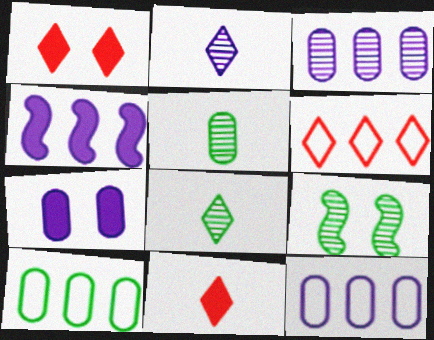[[9, 11, 12]]